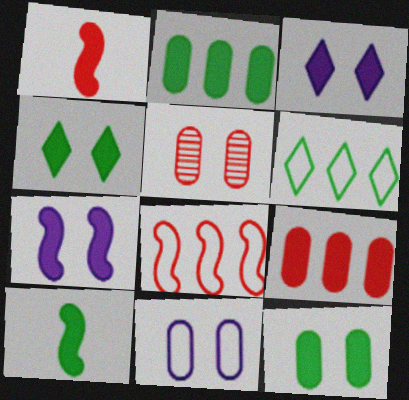[[1, 2, 3], 
[2, 4, 10], 
[3, 9, 10], 
[5, 11, 12]]